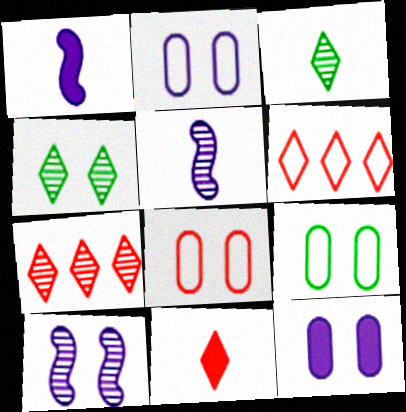[[1, 7, 9], 
[2, 8, 9]]